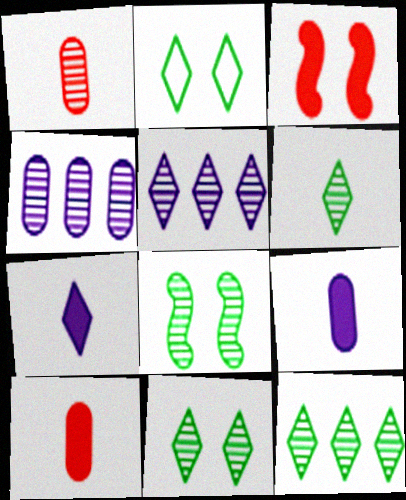[[1, 5, 8], 
[6, 11, 12]]